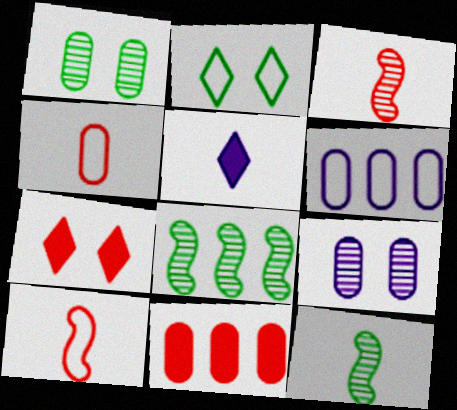[[2, 6, 10], 
[4, 5, 12], 
[6, 7, 12]]